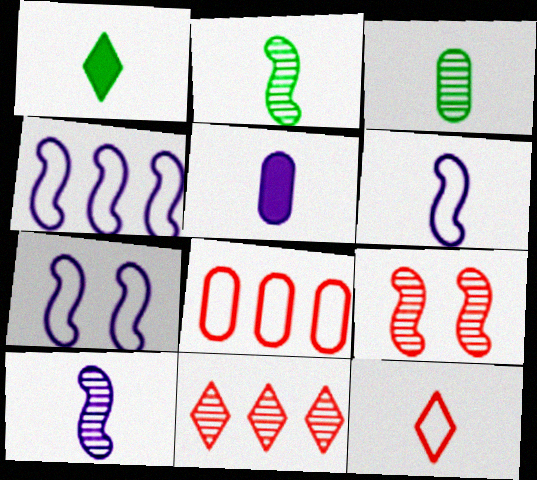[[2, 5, 12], 
[4, 6, 7]]